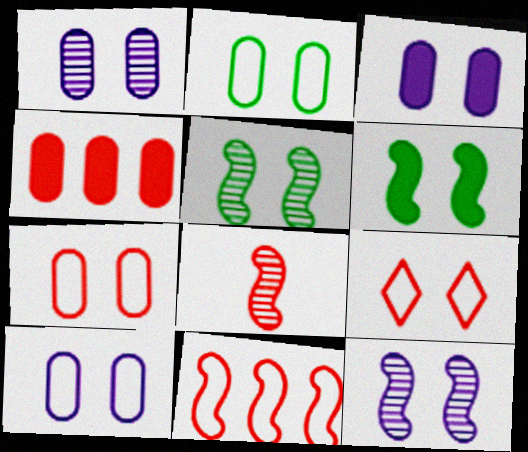[[1, 3, 10], 
[1, 6, 9], 
[2, 7, 10], 
[3, 5, 9], 
[4, 8, 9]]